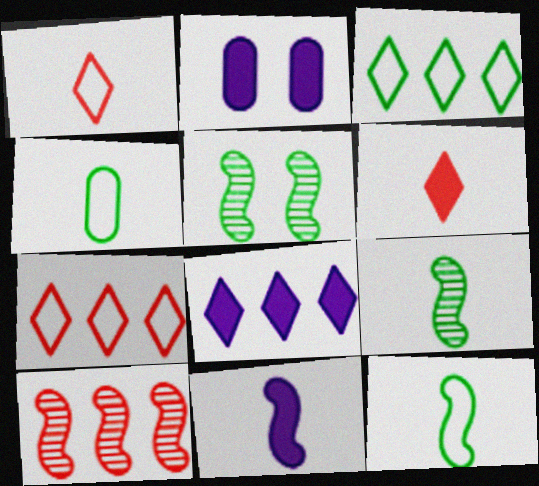[[2, 7, 9], 
[2, 8, 11]]